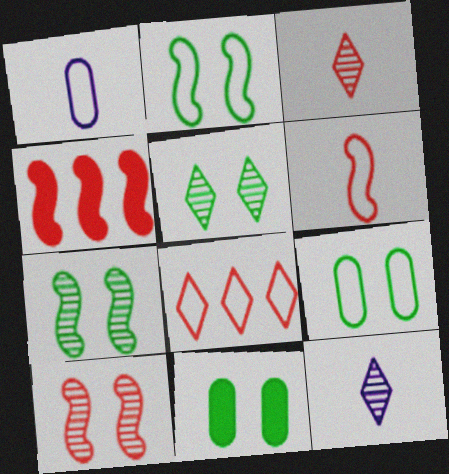[[1, 2, 8], 
[1, 4, 5], 
[2, 5, 11], 
[4, 6, 10], 
[4, 9, 12]]